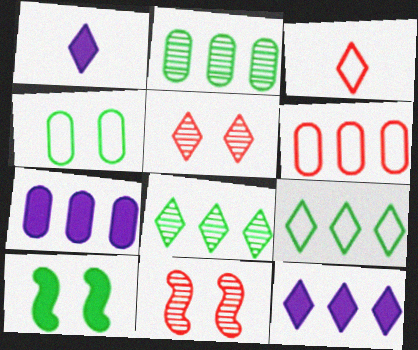[[1, 5, 9], 
[2, 6, 7]]